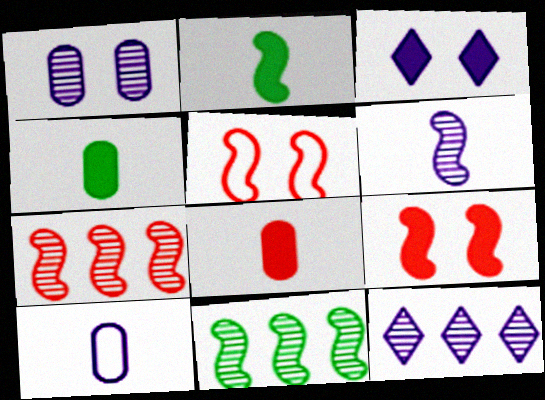[[1, 6, 12], 
[4, 5, 12]]